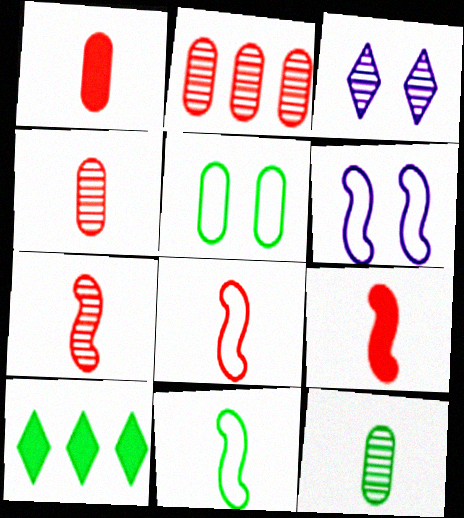[[4, 6, 10], 
[7, 8, 9]]